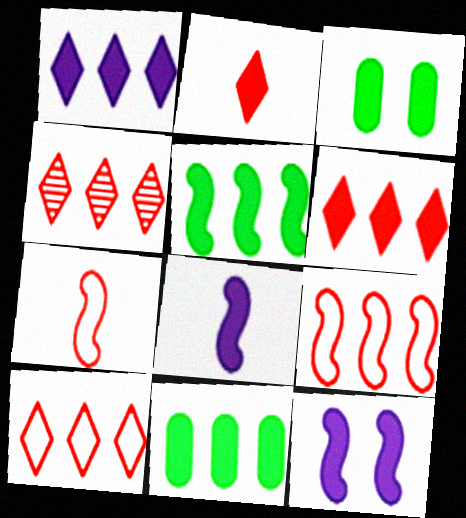[[2, 11, 12], 
[3, 6, 8], 
[4, 6, 10]]